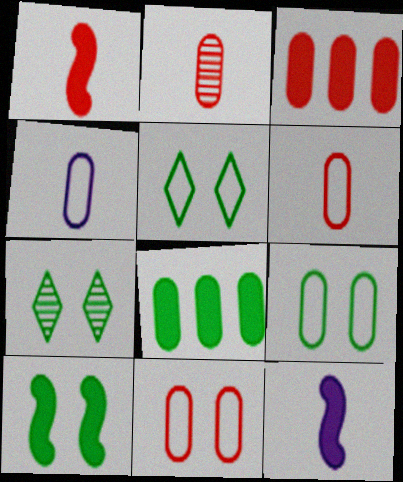[[2, 3, 11], 
[7, 9, 10]]